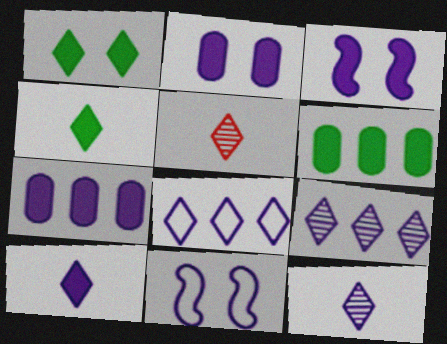[[1, 5, 8], 
[3, 7, 10], 
[5, 6, 11], 
[7, 11, 12]]